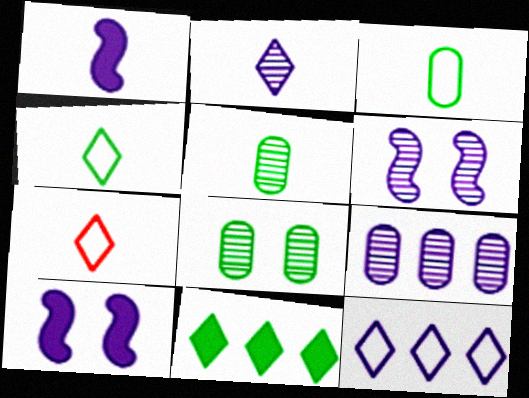[[1, 5, 7], 
[2, 6, 9]]